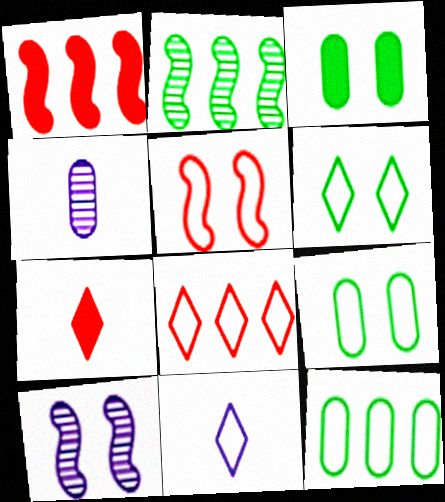[[1, 4, 6], 
[5, 11, 12], 
[6, 8, 11], 
[7, 10, 12]]